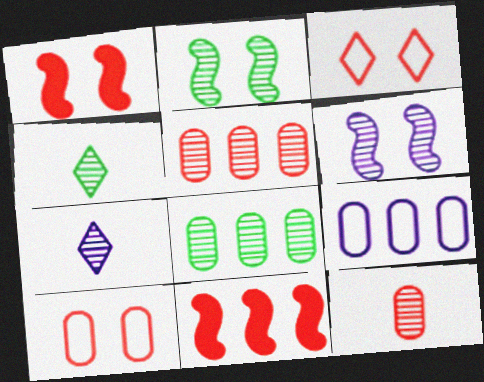[[1, 4, 9], 
[2, 4, 8], 
[2, 5, 7], 
[3, 11, 12], 
[4, 5, 6]]